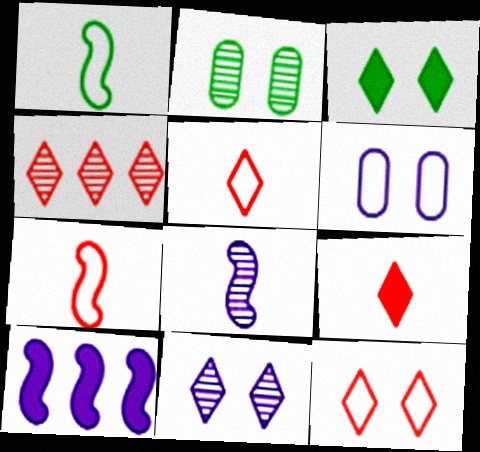[[2, 4, 8], 
[2, 5, 10], 
[3, 11, 12], 
[4, 9, 12]]